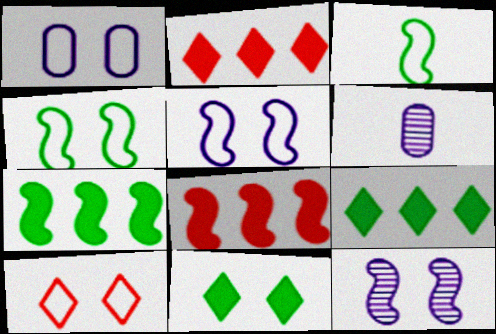[[1, 4, 10], 
[2, 4, 6], 
[3, 8, 12], 
[6, 7, 10]]